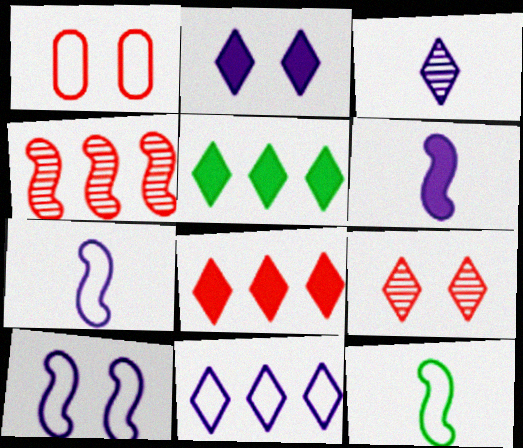[[1, 11, 12], 
[2, 3, 11]]